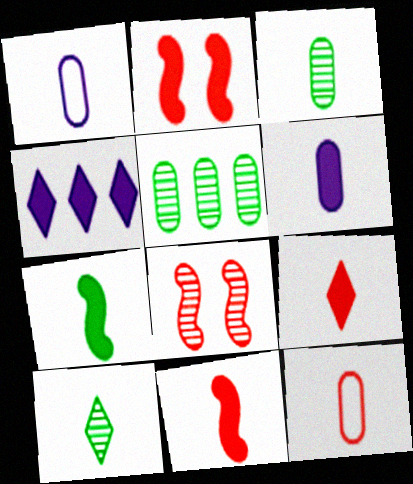[[1, 10, 11], 
[3, 6, 12], 
[6, 7, 9]]